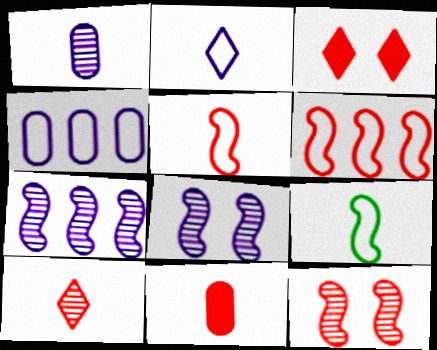[[5, 10, 11]]